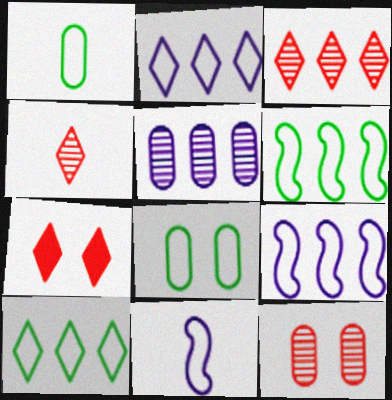[]